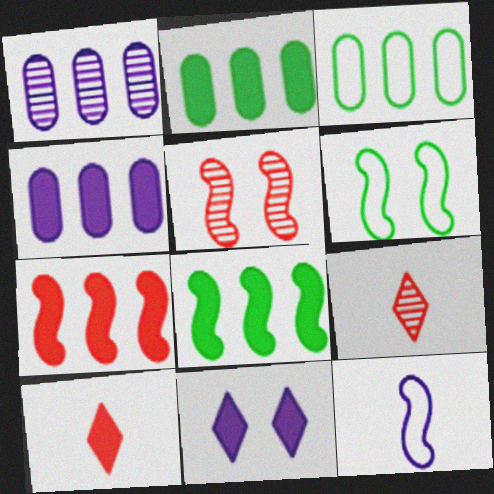[[1, 6, 10], 
[1, 11, 12], 
[4, 6, 9], 
[5, 8, 12]]